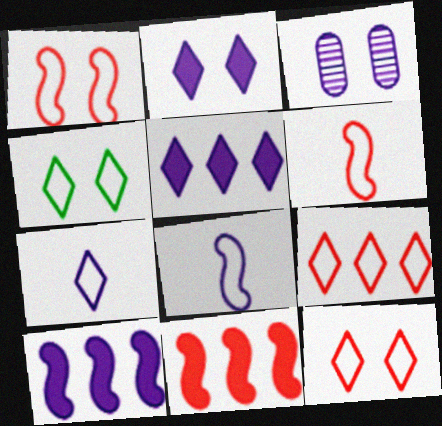[[3, 5, 8], 
[3, 7, 10], 
[4, 7, 9]]